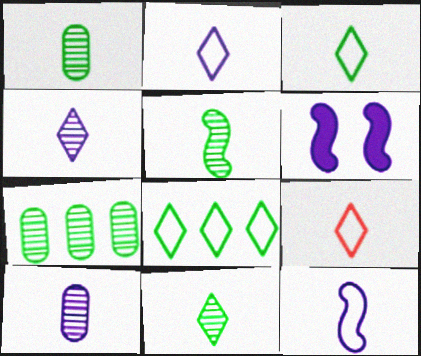[[1, 5, 11], 
[2, 3, 9], 
[6, 7, 9]]